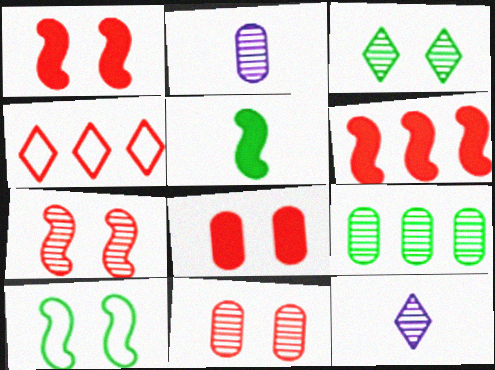[[2, 9, 11], 
[7, 9, 12]]